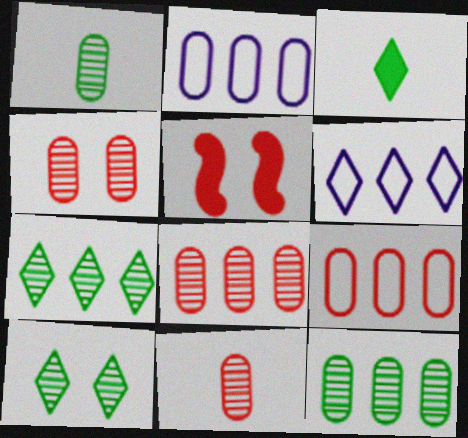[[1, 5, 6], 
[4, 8, 11]]